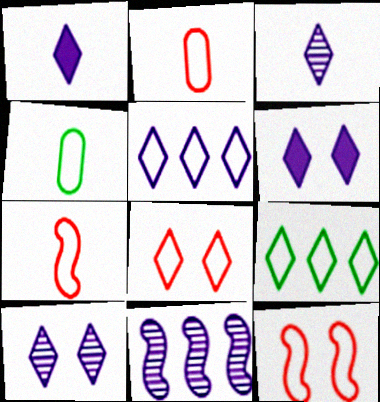[[1, 5, 10], 
[3, 5, 6], 
[4, 5, 12]]